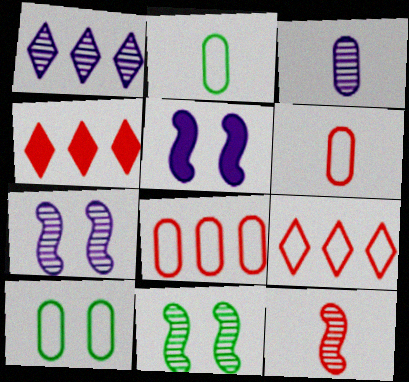[[1, 3, 7], 
[2, 4, 7]]